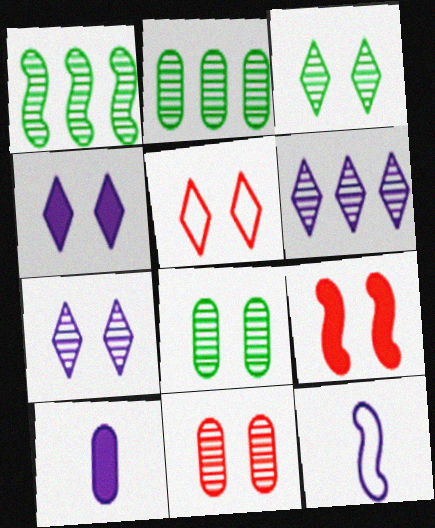[[1, 5, 10], 
[1, 9, 12], 
[3, 4, 5], 
[5, 9, 11]]